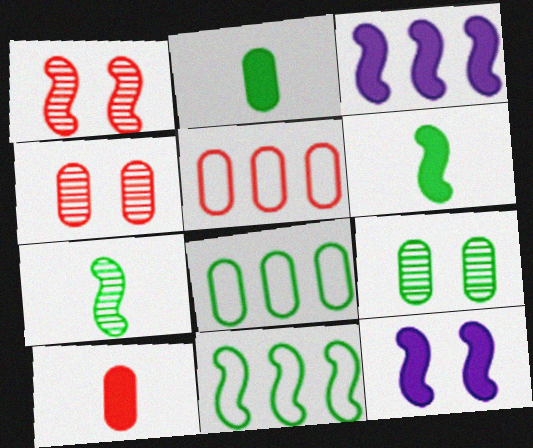[[2, 8, 9], 
[4, 5, 10]]